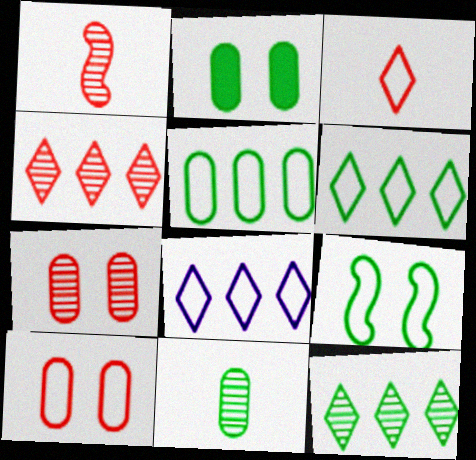[[1, 2, 8], 
[1, 4, 7], 
[2, 5, 11]]